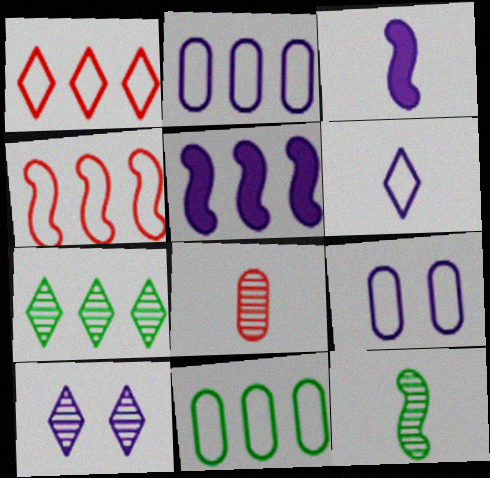[[2, 3, 10]]